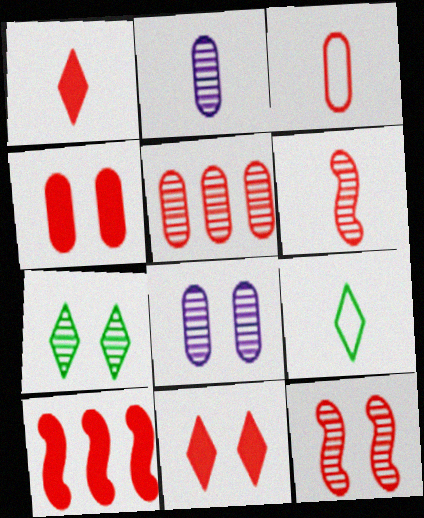[[1, 3, 6], 
[1, 4, 10], 
[3, 4, 5], 
[7, 8, 12], 
[8, 9, 10]]